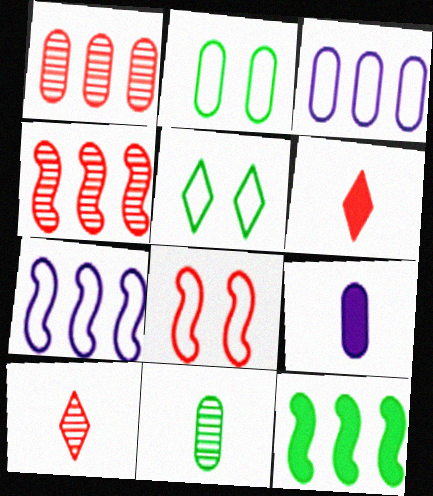[[1, 2, 9], 
[1, 6, 8], 
[4, 5, 9], 
[4, 7, 12], 
[5, 11, 12]]